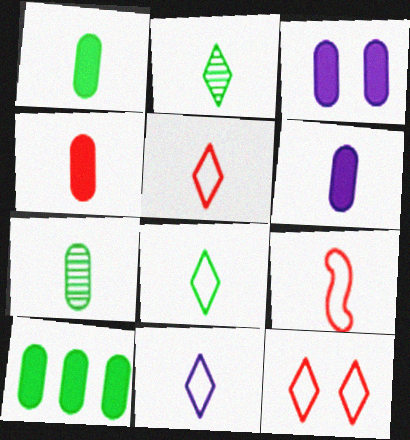[[1, 4, 6], 
[2, 6, 9], 
[3, 4, 10], 
[5, 8, 11]]